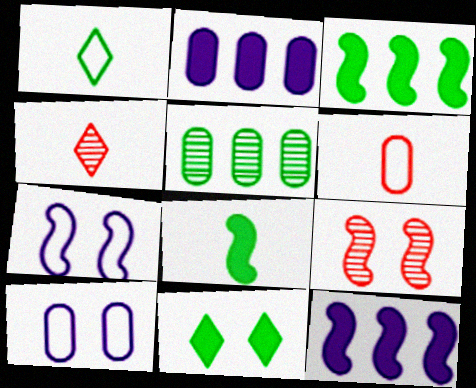[[1, 2, 9], 
[3, 4, 10], 
[9, 10, 11]]